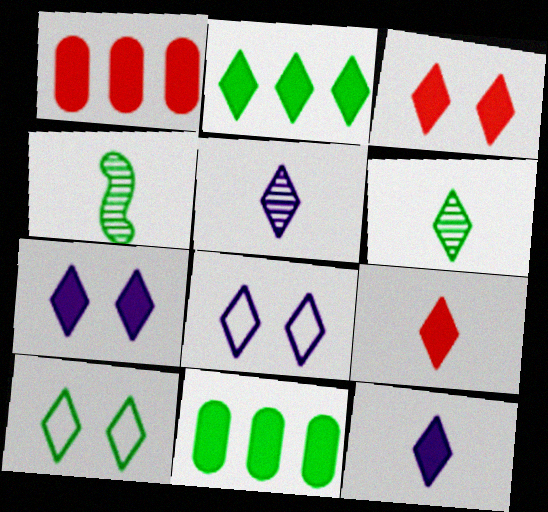[[1, 4, 8], 
[2, 3, 12], 
[2, 6, 10], 
[2, 7, 9], 
[4, 10, 11]]